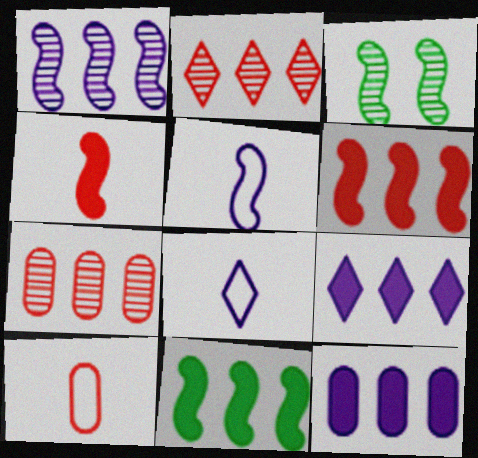[[3, 5, 6], 
[3, 9, 10]]